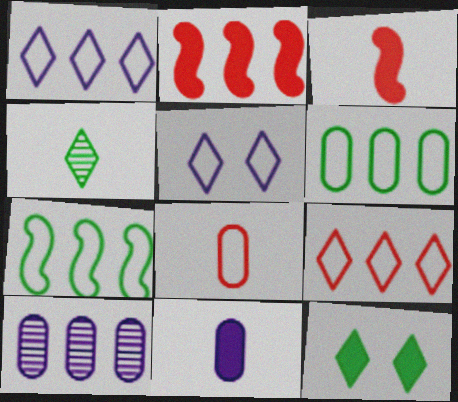[[2, 11, 12], 
[5, 7, 8]]